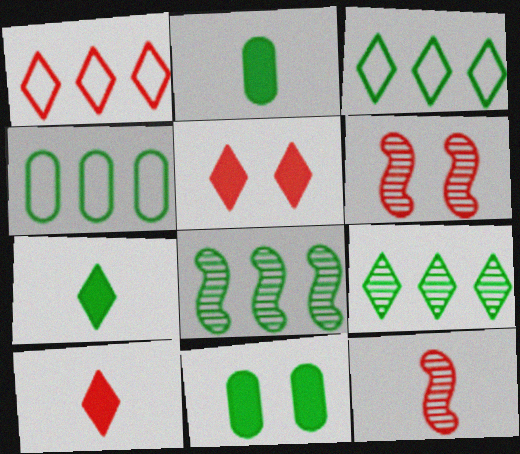[]